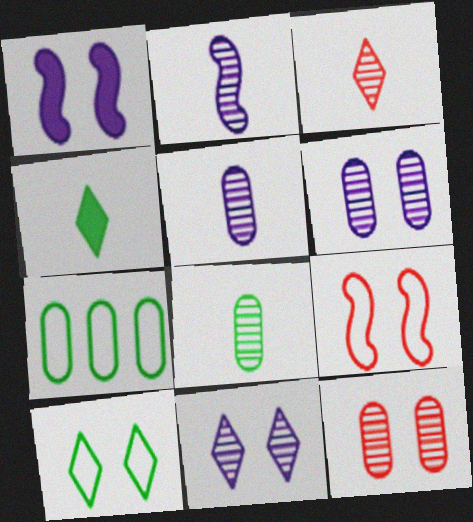[[1, 3, 7], 
[1, 10, 12], 
[2, 3, 8]]